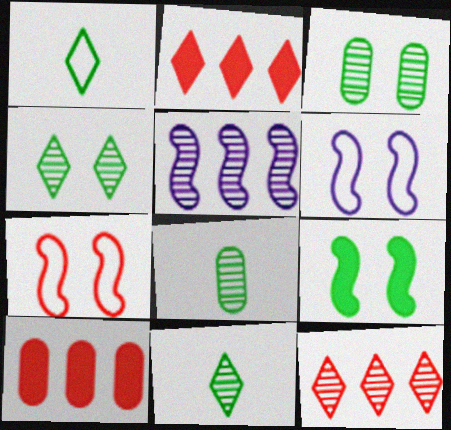[[2, 6, 8], 
[6, 10, 11]]